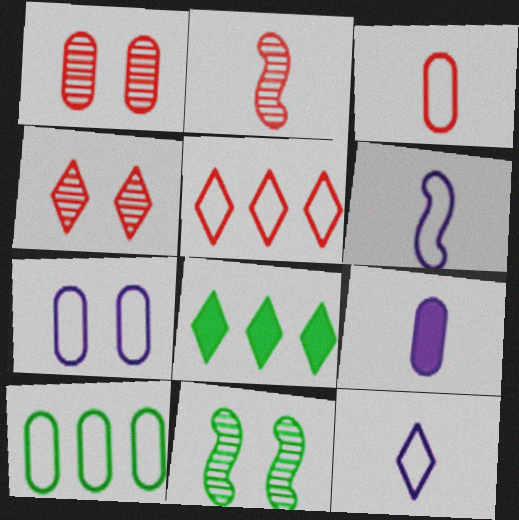[[1, 6, 8], 
[1, 9, 10], 
[2, 7, 8], 
[3, 7, 10], 
[4, 8, 12], 
[5, 9, 11]]